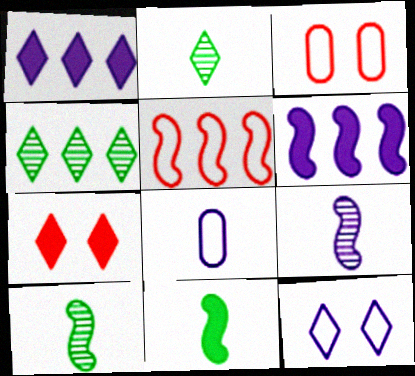[[1, 3, 10], 
[2, 3, 6]]